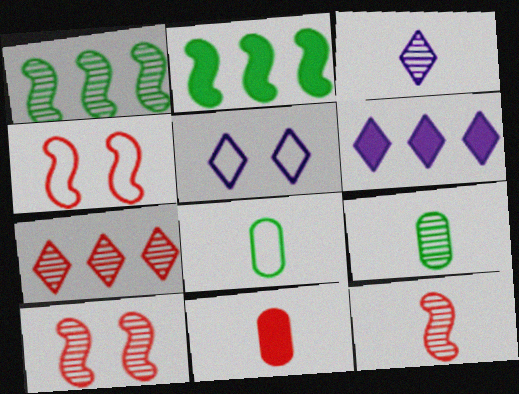[[1, 5, 11], 
[3, 5, 6], 
[3, 9, 12], 
[4, 6, 9], 
[4, 7, 11], 
[6, 8, 10]]